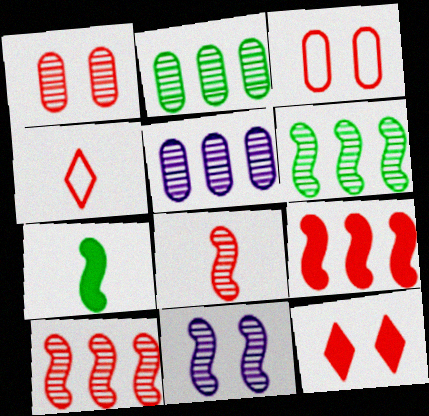[[1, 4, 9], 
[6, 8, 11]]